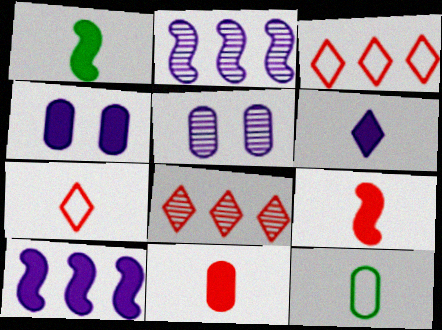[[1, 3, 5], 
[1, 6, 11], 
[4, 6, 10]]